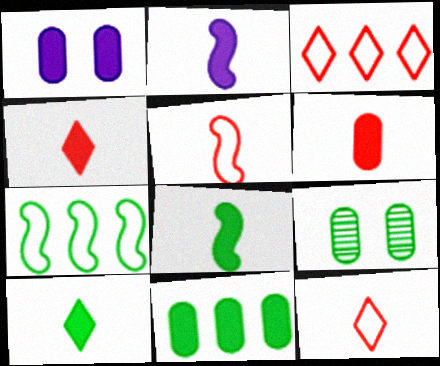[[1, 6, 11], 
[2, 3, 9], 
[2, 6, 10], 
[7, 9, 10]]